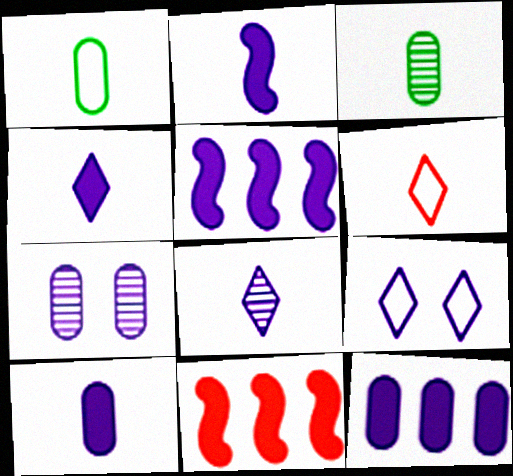[[2, 3, 6], 
[2, 4, 10], 
[3, 9, 11]]